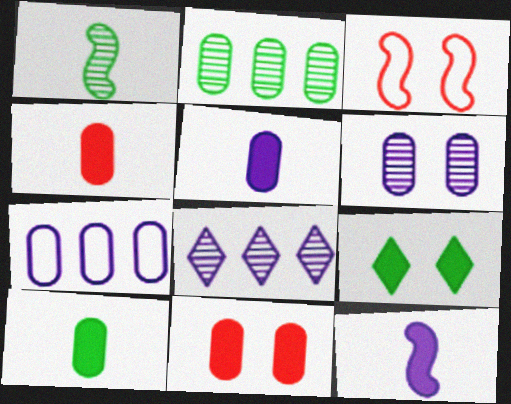[[3, 6, 9], 
[3, 8, 10], 
[4, 5, 10], 
[5, 6, 7]]